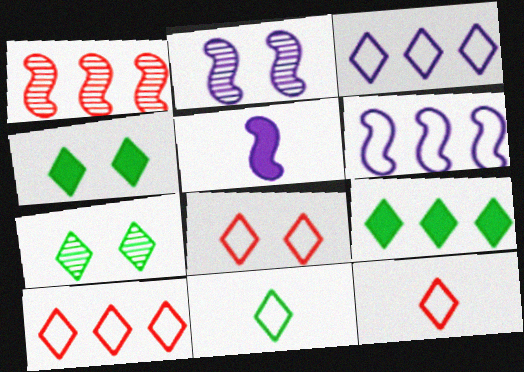[[2, 5, 6], 
[3, 8, 11], 
[7, 9, 11], 
[8, 10, 12]]